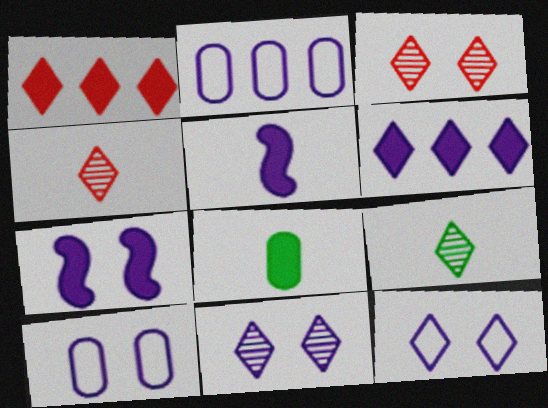[[1, 7, 8], 
[1, 9, 12], 
[2, 5, 11], 
[7, 10, 11]]